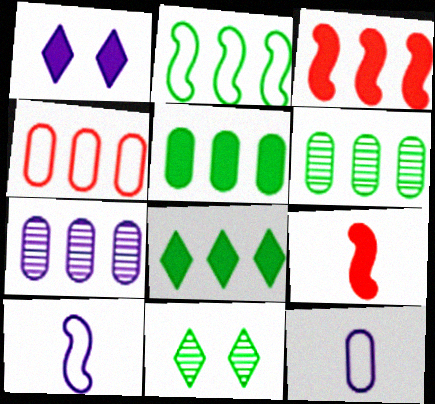[[1, 5, 9], 
[1, 7, 10], 
[2, 6, 8], 
[3, 11, 12], 
[4, 5, 7]]